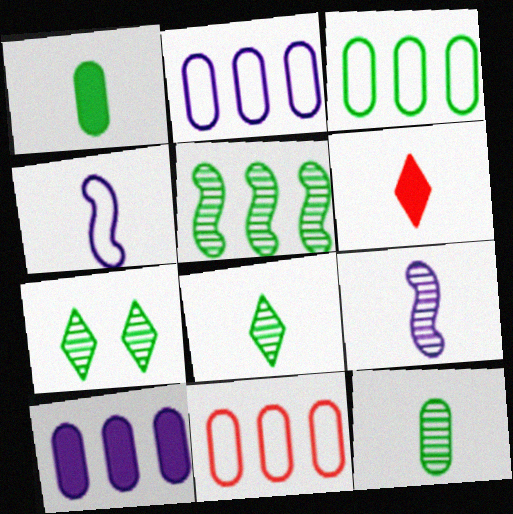[[2, 3, 11], 
[4, 6, 12], 
[5, 7, 12]]